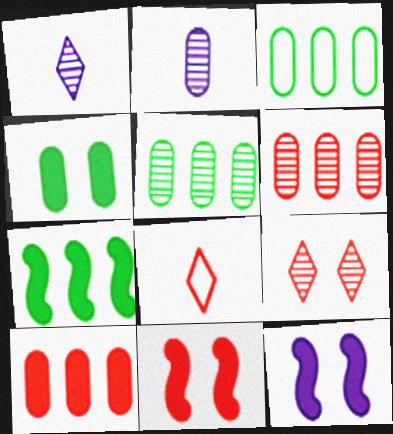[[1, 3, 11], 
[5, 8, 12], 
[6, 8, 11]]